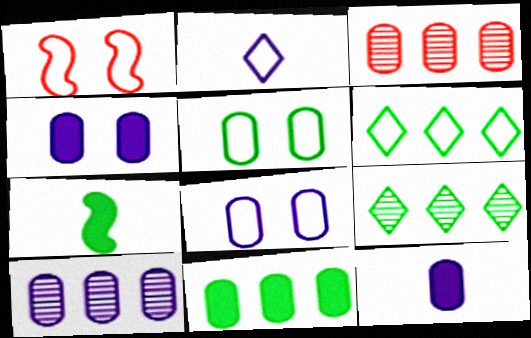[[1, 9, 12], 
[3, 5, 12], 
[5, 7, 9], 
[8, 10, 12]]